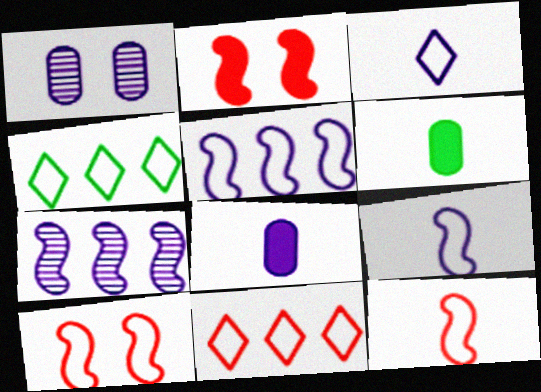[]